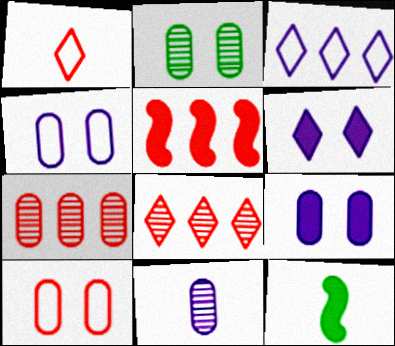[[1, 11, 12], 
[2, 7, 11], 
[2, 9, 10], 
[4, 8, 12]]